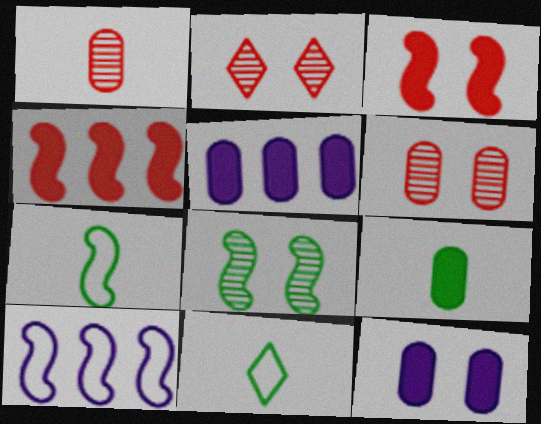[[2, 5, 7], 
[2, 9, 10]]